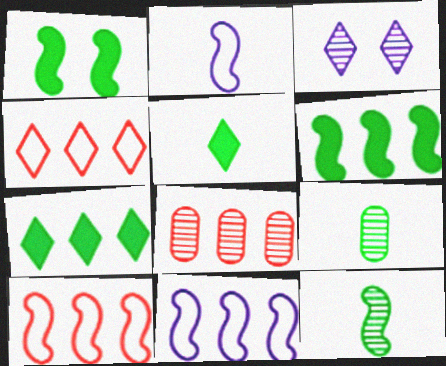[[3, 4, 5], 
[3, 8, 12], 
[7, 8, 11]]